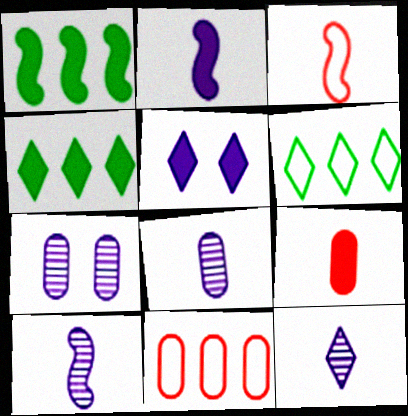[[1, 5, 9], 
[3, 4, 7], 
[8, 10, 12]]